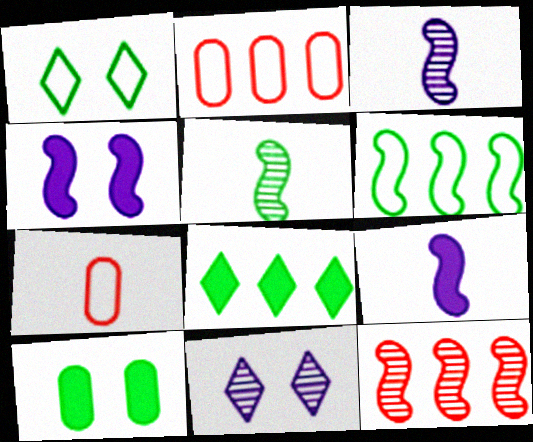[]